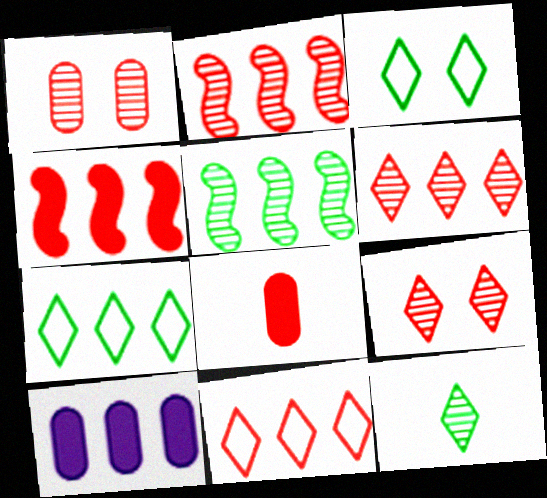[[2, 7, 10], 
[5, 10, 11]]